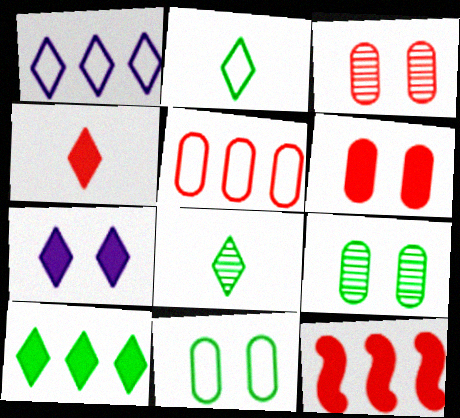[[4, 6, 12], 
[4, 7, 10]]